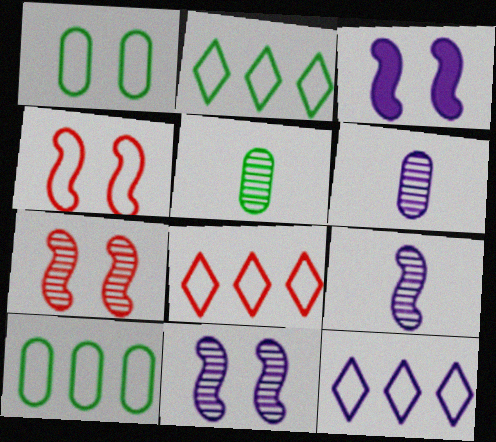[[2, 8, 12], 
[3, 5, 8], 
[3, 6, 12]]